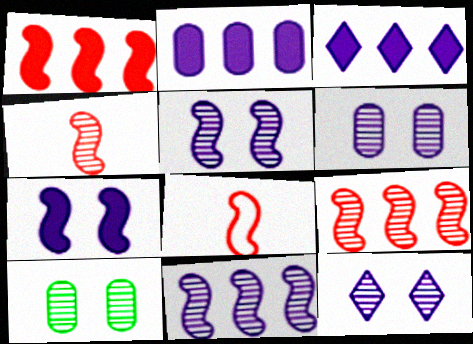[[3, 8, 10], 
[5, 6, 12]]